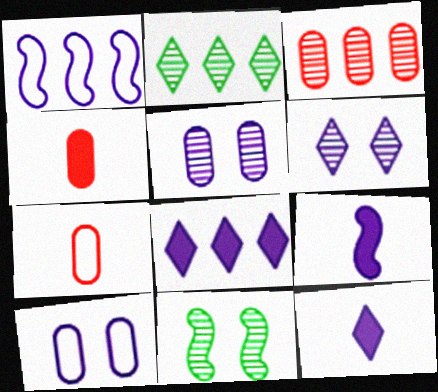[[1, 5, 12], 
[7, 8, 11]]